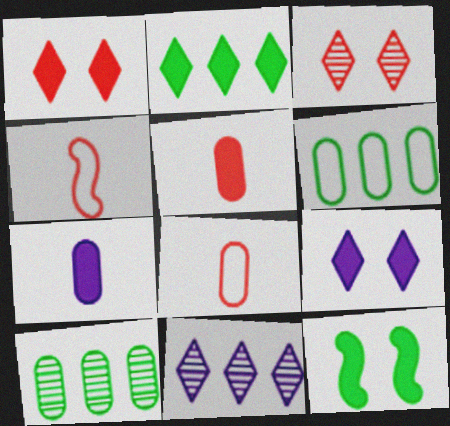[[4, 9, 10], 
[8, 11, 12]]